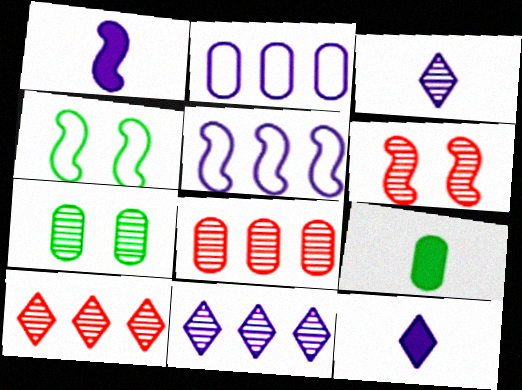[[4, 8, 12]]